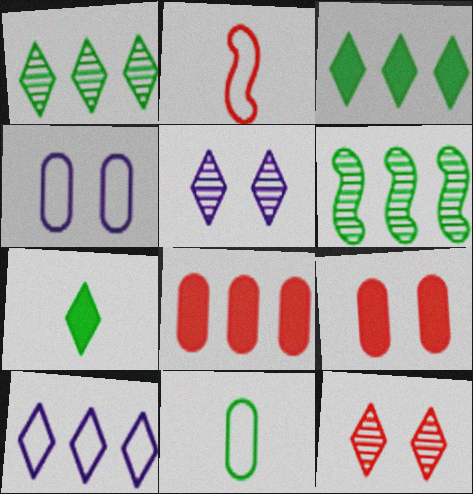[[2, 8, 12], 
[6, 8, 10], 
[7, 10, 12]]